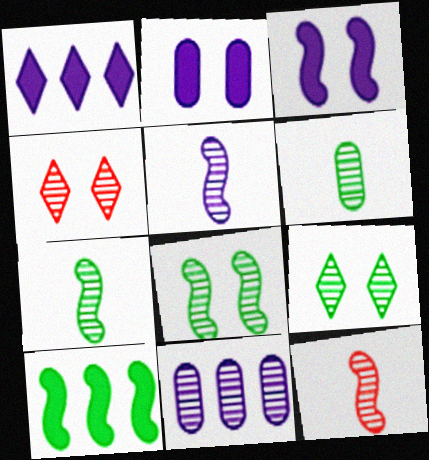[[4, 7, 11], 
[5, 7, 12], 
[9, 11, 12]]